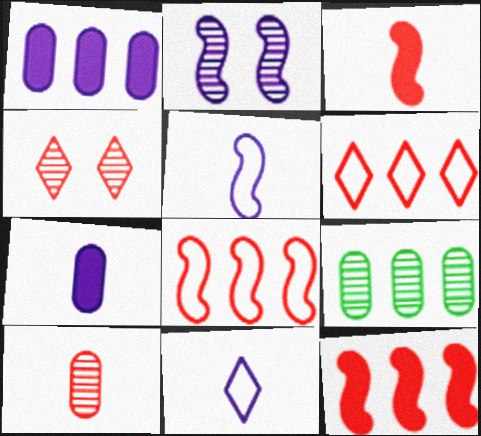[[1, 2, 11]]